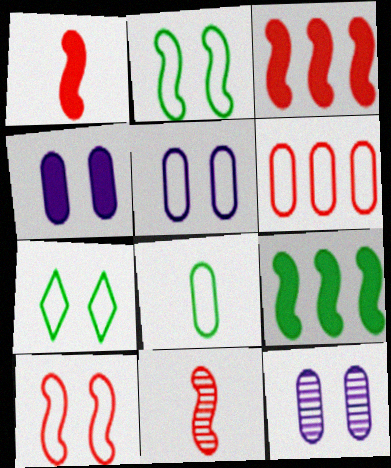[[3, 10, 11], 
[4, 5, 12], 
[5, 6, 8], 
[5, 7, 10]]